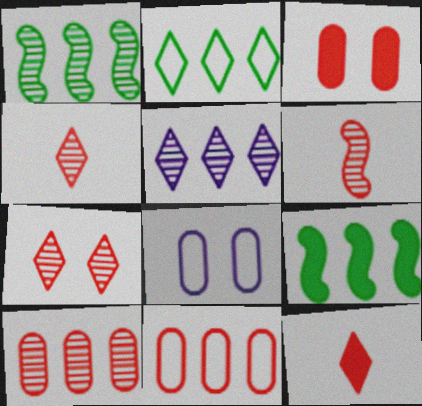[[1, 5, 10], 
[1, 8, 12], 
[4, 8, 9], 
[5, 9, 11], 
[6, 7, 10]]